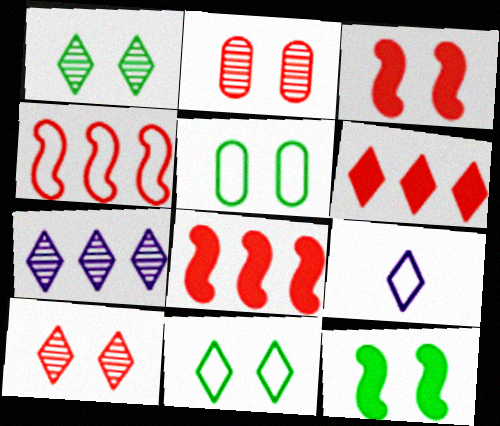[[1, 5, 12], 
[1, 6, 9], 
[4, 5, 9]]